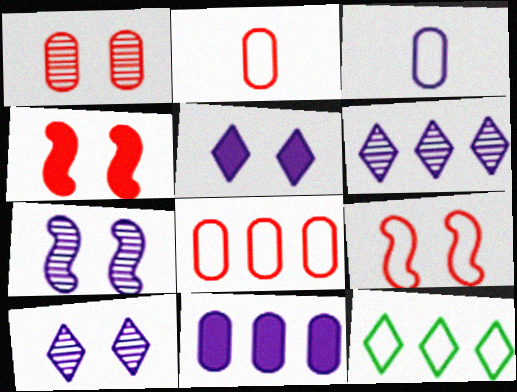[[3, 9, 12]]